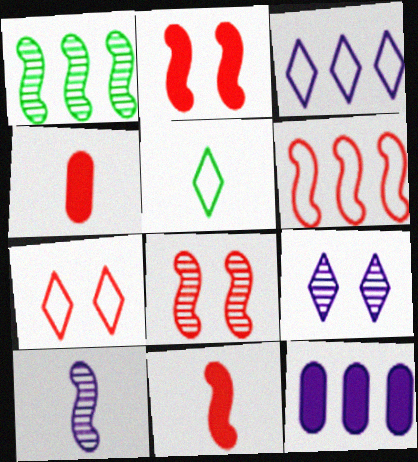[[1, 8, 10], 
[3, 5, 7], 
[4, 5, 10], 
[5, 8, 12], 
[6, 8, 11]]